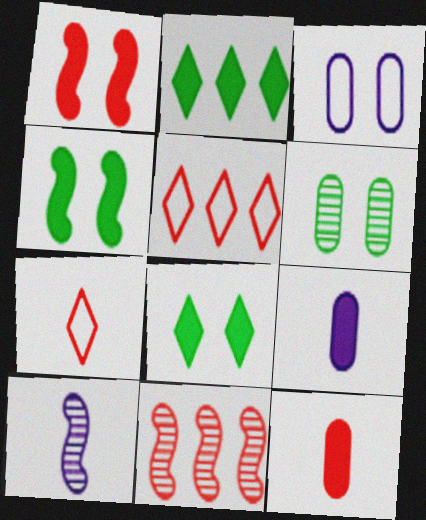[[1, 2, 9]]